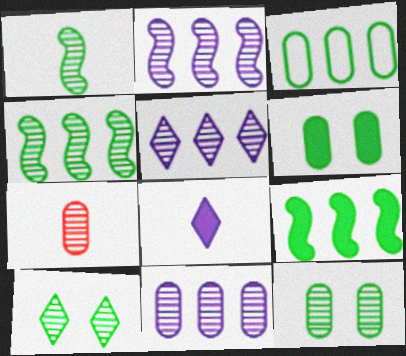[[2, 5, 11], 
[2, 7, 10], 
[7, 11, 12]]